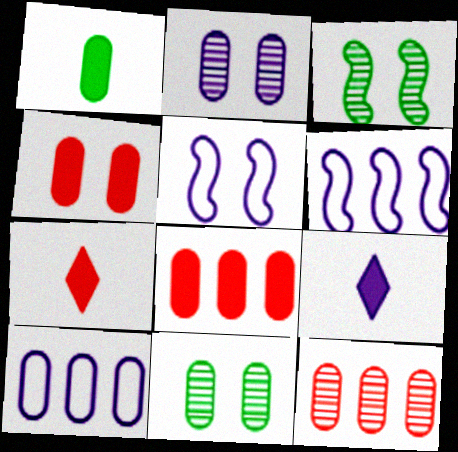[[2, 6, 9], 
[3, 7, 10], 
[6, 7, 11]]